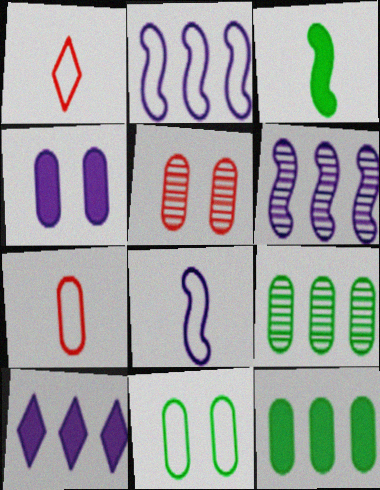[[1, 2, 11], 
[4, 5, 11], 
[4, 7, 9]]